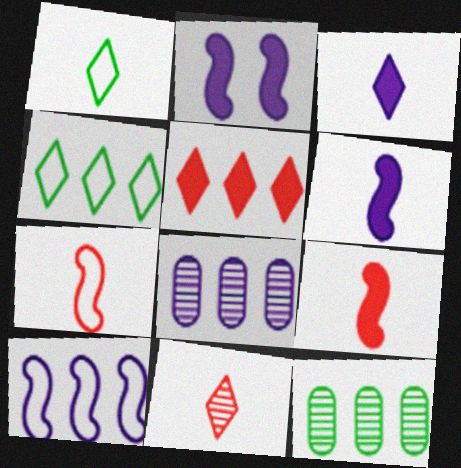[[1, 3, 11], 
[5, 10, 12]]